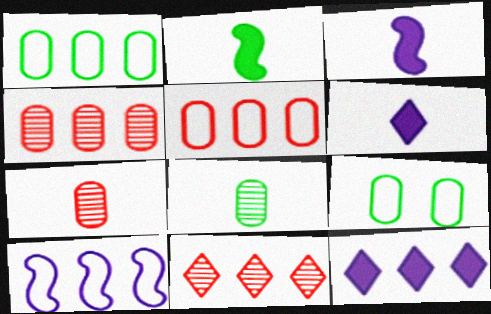[[3, 9, 11]]